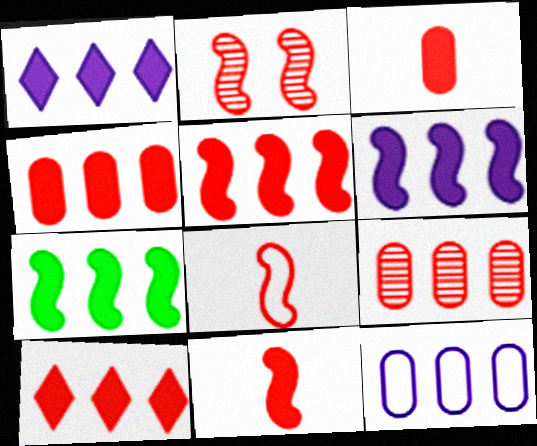[[1, 4, 7], 
[2, 5, 8], 
[4, 5, 10], 
[5, 6, 7]]